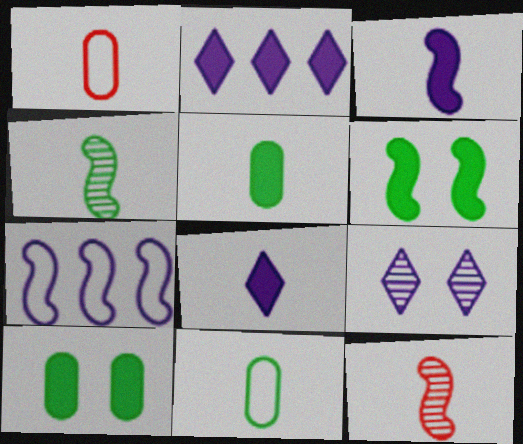[[1, 4, 8], 
[6, 7, 12], 
[8, 11, 12]]